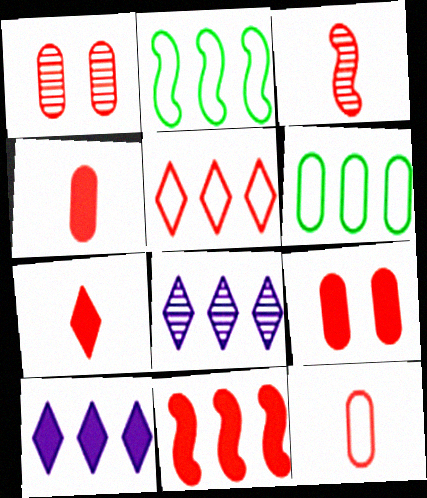[[3, 5, 9], 
[3, 7, 12], 
[6, 8, 11], 
[7, 9, 11]]